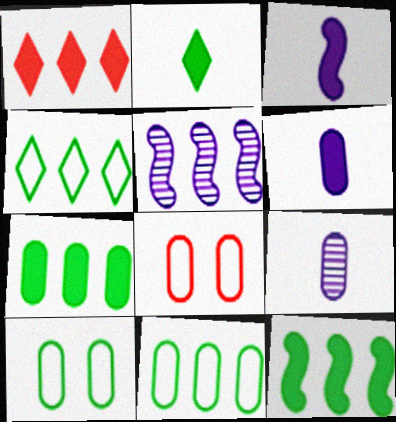[[1, 5, 11], 
[2, 5, 8], 
[7, 8, 9]]